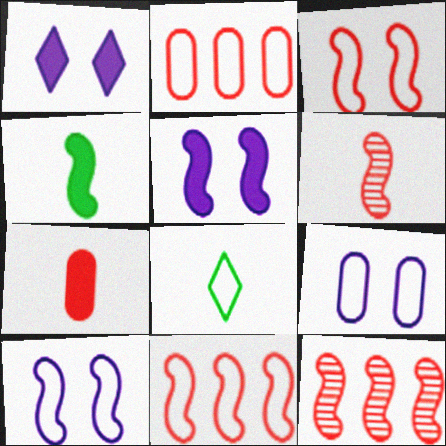[[2, 8, 10], 
[4, 10, 12], 
[8, 9, 11]]